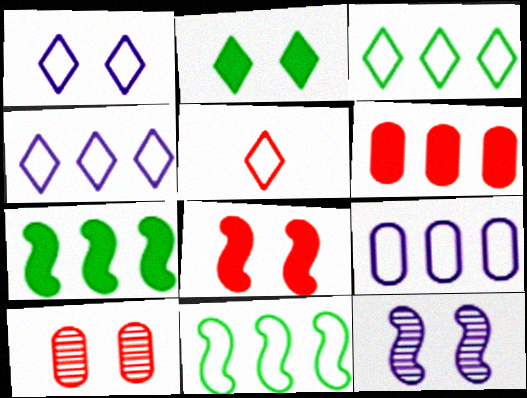[[1, 3, 5]]